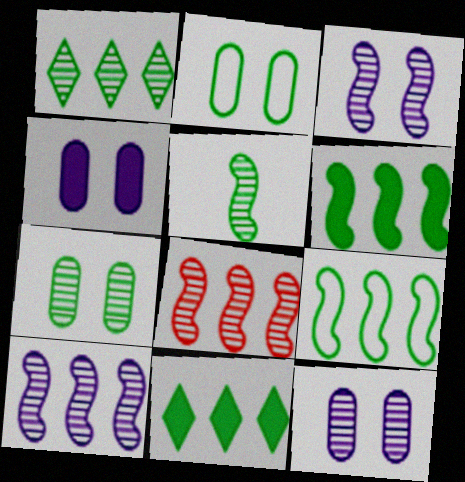[[1, 5, 7], 
[2, 5, 11], 
[3, 5, 8]]